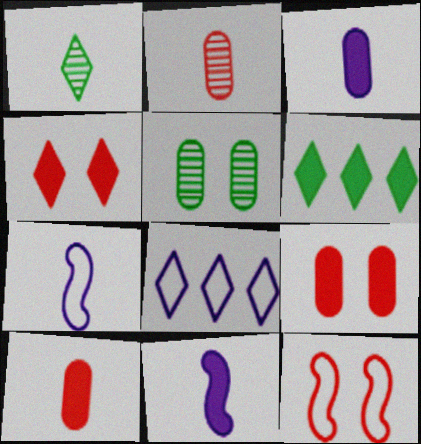[[1, 4, 8], 
[1, 7, 10], 
[6, 9, 11]]